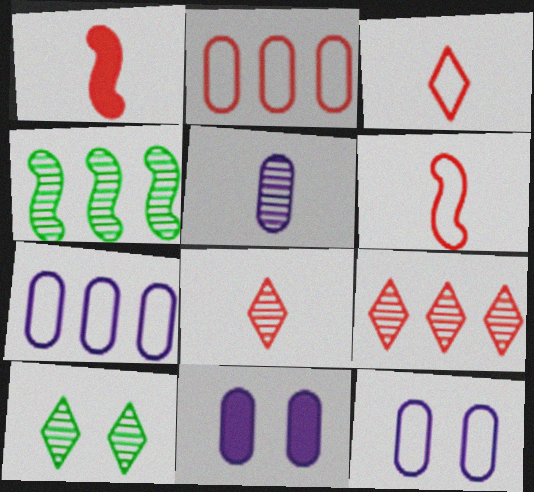[[1, 7, 10], 
[3, 4, 11], 
[5, 7, 11]]